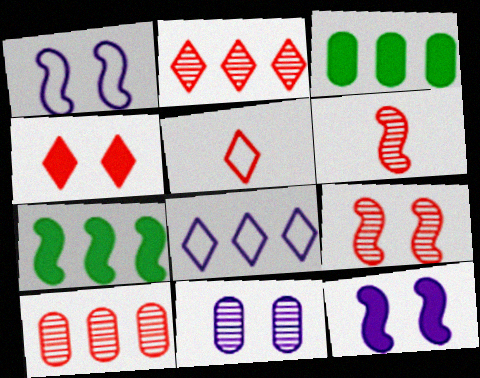[[1, 6, 7], 
[2, 4, 5], 
[5, 7, 11], 
[7, 8, 10]]